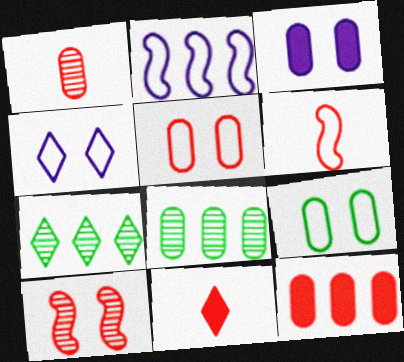[[1, 5, 12], 
[1, 6, 11], 
[2, 7, 12], 
[3, 6, 7], 
[4, 7, 11]]